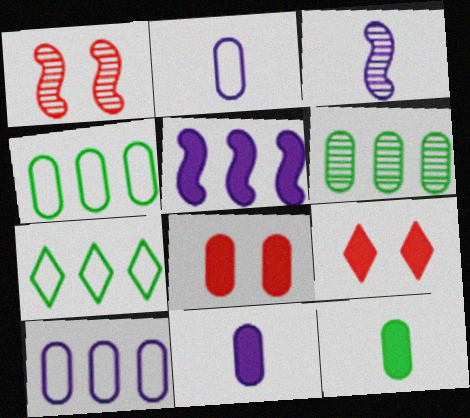[[1, 7, 11], 
[2, 6, 8], 
[3, 4, 9], 
[3, 7, 8], 
[5, 9, 12]]